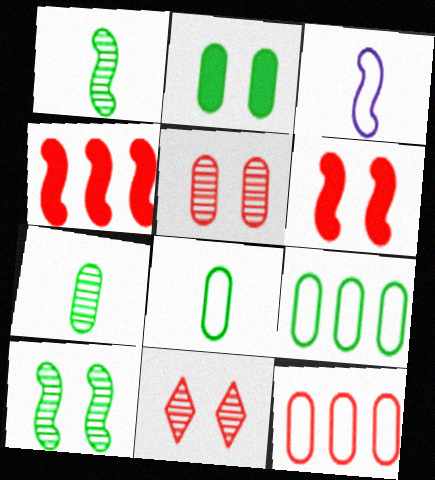[[2, 7, 9], 
[3, 4, 10]]